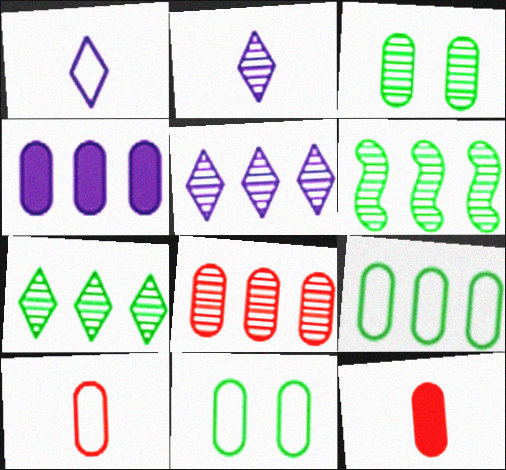[[3, 4, 10], 
[4, 8, 9], 
[5, 6, 8]]